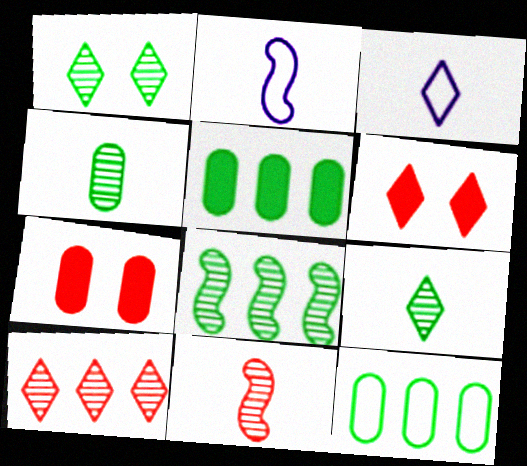[[1, 4, 8], 
[3, 7, 8]]